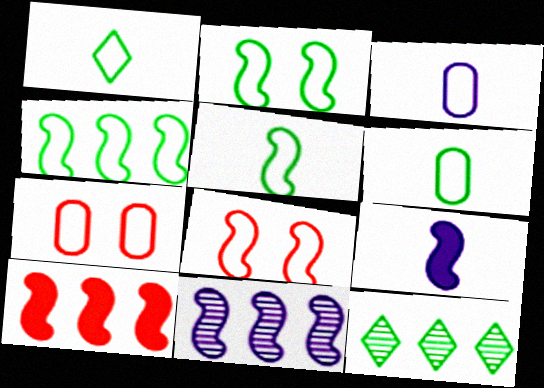[[1, 5, 6], 
[2, 4, 5], 
[4, 10, 11], 
[7, 9, 12]]